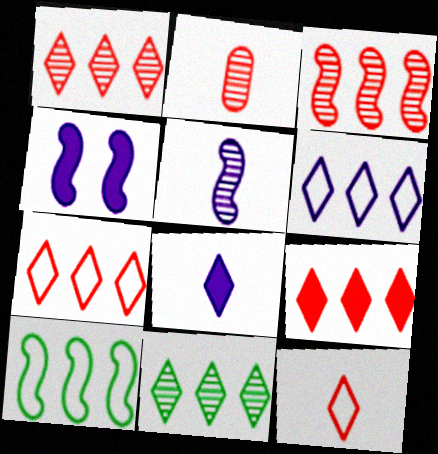[[1, 7, 9], 
[6, 9, 11]]